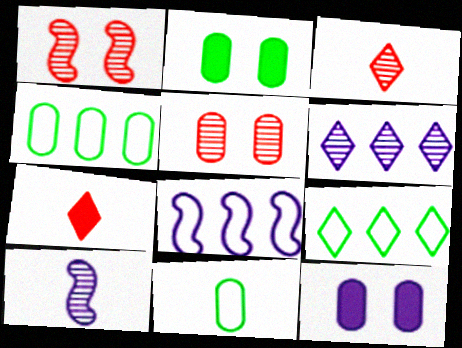[[2, 3, 8], 
[7, 10, 11]]